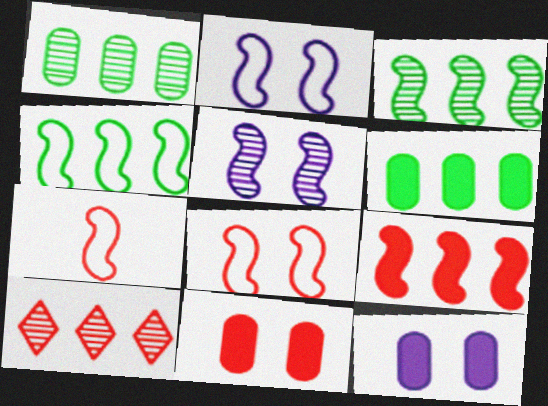[[2, 4, 7], 
[7, 10, 11]]